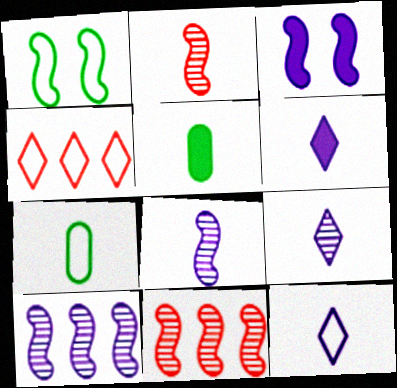[[2, 5, 12], 
[2, 6, 7], 
[6, 9, 12]]